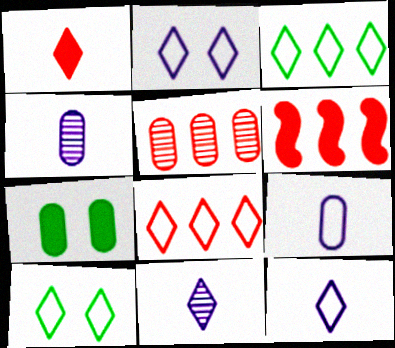[[4, 6, 10], 
[5, 6, 8], 
[5, 7, 9], 
[8, 10, 12]]